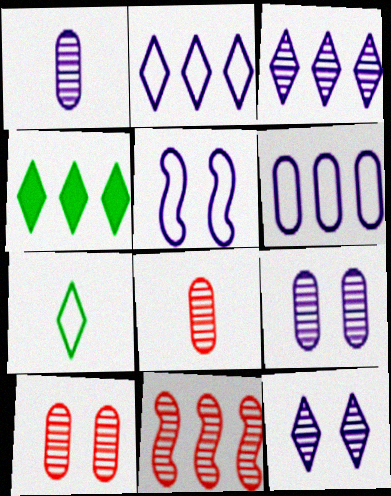[[4, 5, 8], 
[4, 6, 11]]